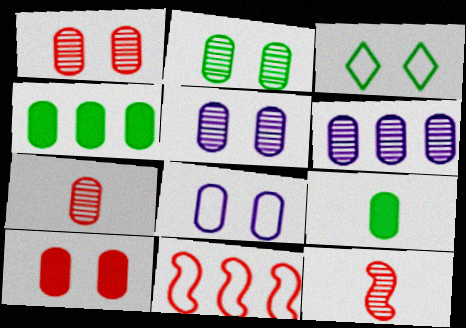[[1, 2, 5], 
[2, 6, 7], 
[2, 8, 10], 
[4, 7, 8]]